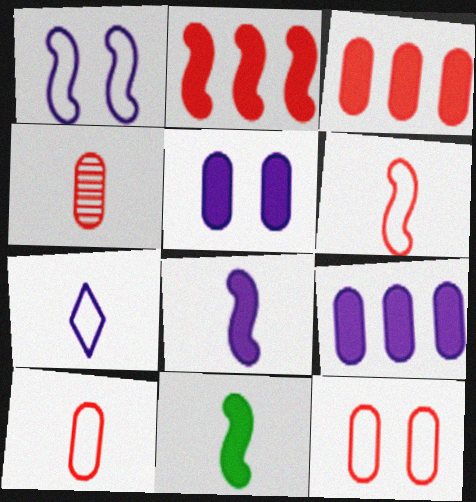[[3, 4, 12], 
[4, 7, 11]]